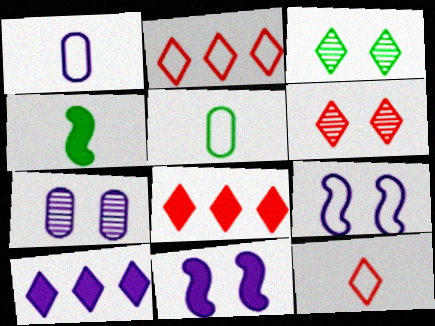[[2, 4, 7], 
[2, 5, 9], 
[3, 10, 12], 
[6, 8, 12]]